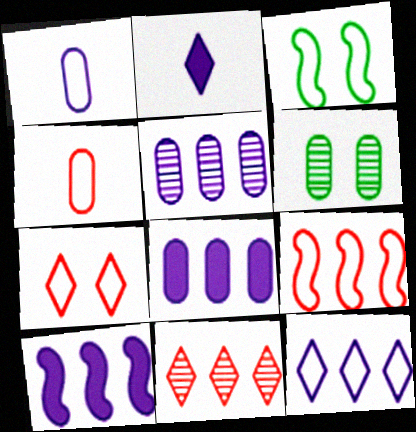[[2, 6, 9], 
[3, 4, 12], 
[4, 6, 8], 
[4, 7, 9], 
[5, 10, 12]]